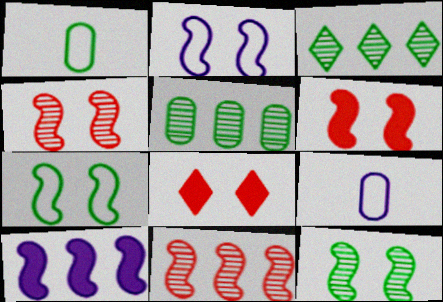[[2, 6, 12], 
[3, 6, 9]]